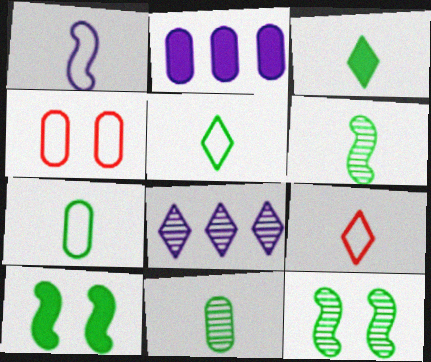[[1, 7, 9], 
[2, 4, 11], 
[2, 9, 12], 
[3, 6, 7]]